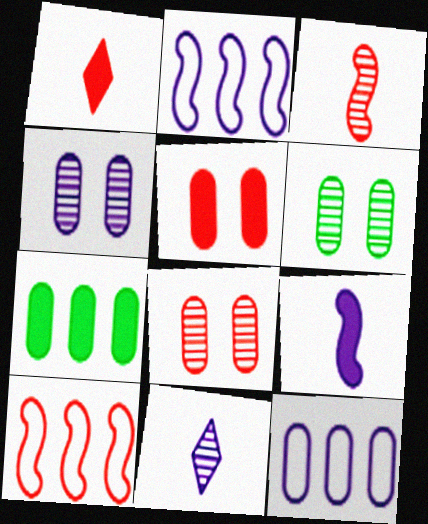[[1, 2, 6], 
[1, 8, 10], 
[4, 6, 8]]